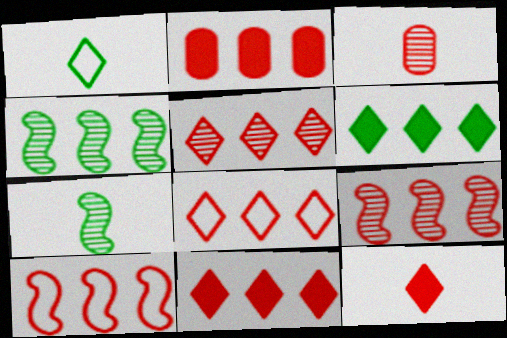[[2, 5, 10], 
[2, 8, 9], 
[5, 8, 11]]